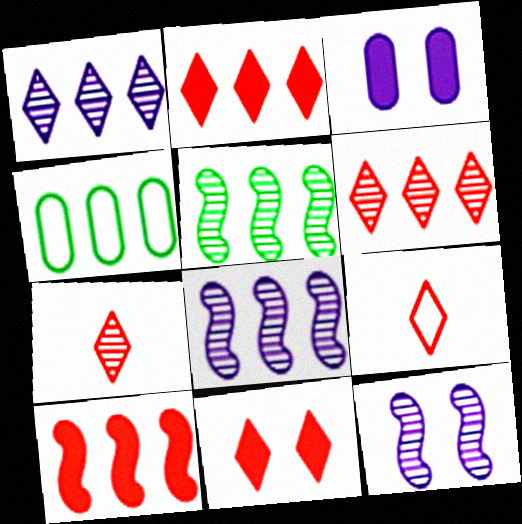[[1, 4, 10], 
[2, 4, 8], 
[3, 5, 9], 
[6, 9, 11]]